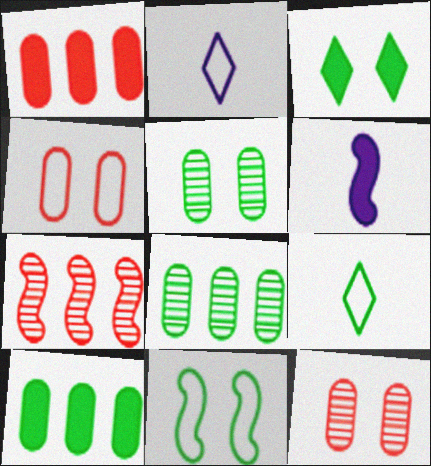[[1, 3, 6], 
[3, 5, 11], 
[6, 7, 11]]